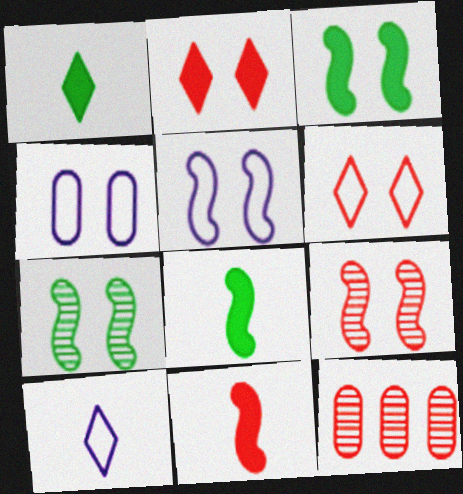[[1, 5, 12], 
[2, 4, 7], 
[3, 5, 9], 
[3, 10, 12], 
[6, 11, 12]]